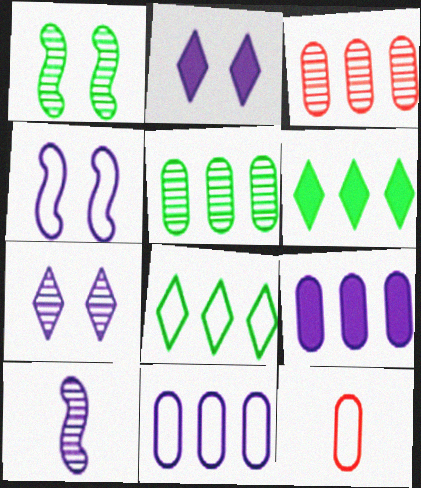[[2, 10, 11], 
[4, 8, 12]]